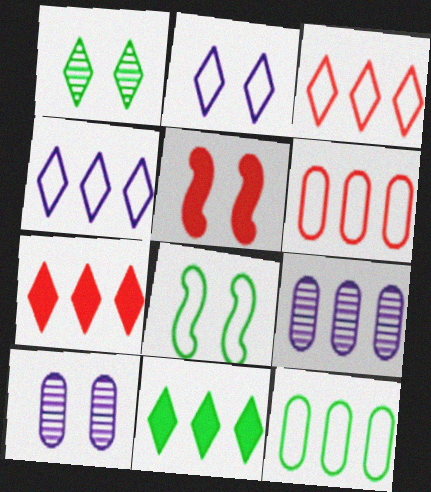[]